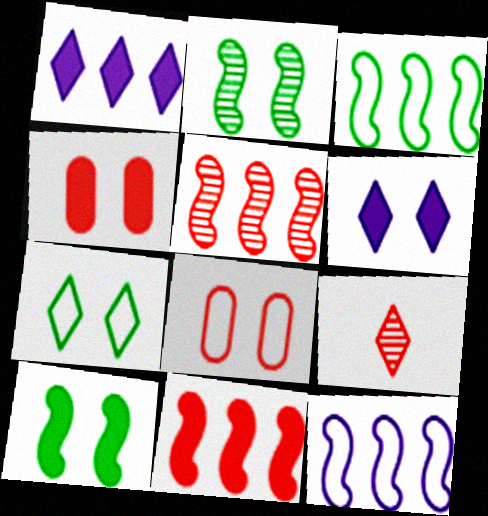[[1, 7, 9], 
[2, 6, 8], 
[4, 6, 10], 
[8, 9, 11]]